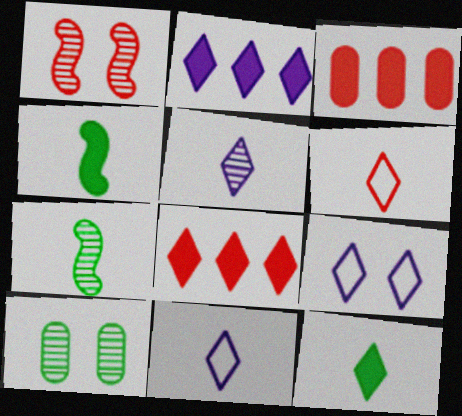[[1, 3, 6], 
[2, 5, 9], 
[3, 7, 9], 
[5, 6, 12]]